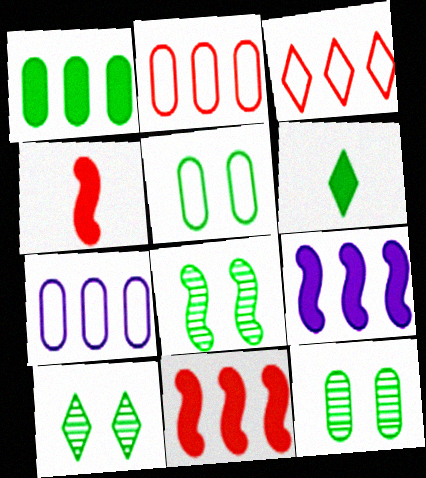[[4, 7, 10], 
[8, 10, 12]]